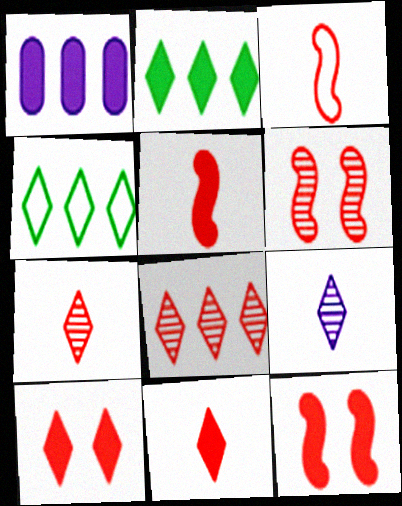[[4, 9, 10]]